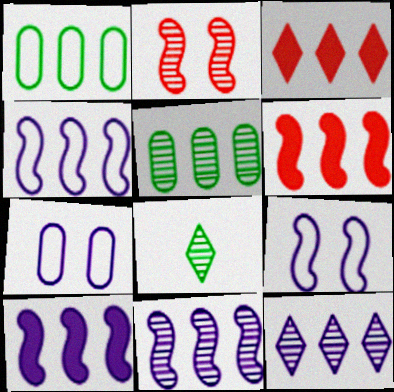[[1, 3, 11], 
[1, 6, 12], 
[3, 4, 5], 
[4, 10, 11], 
[6, 7, 8]]